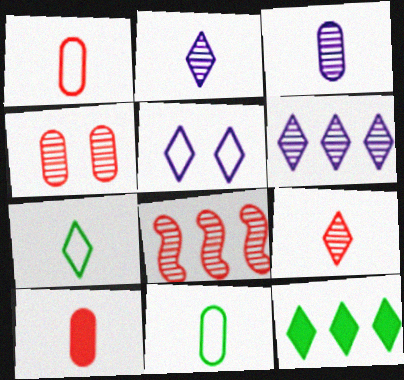[[3, 10, 11], 
[4, 8, 9], 
[5, 9, 12]]